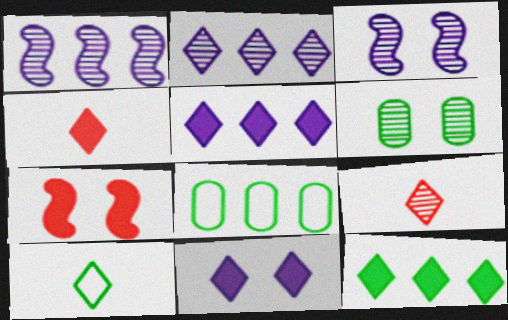[[1, 6, 9], 
[3, 4, 8], 
[4, 11, 12]]